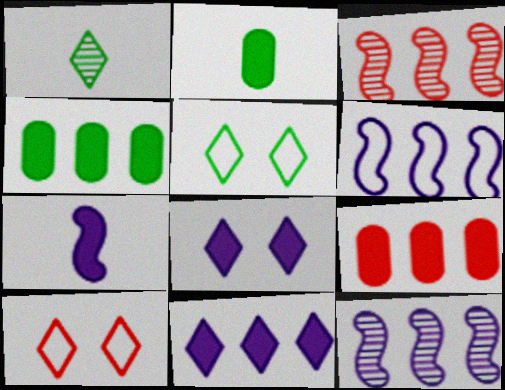[[1, 10, 11], 
[2, 10, 12]]